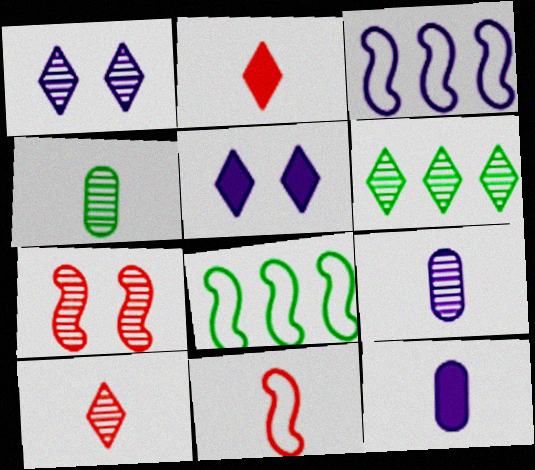[[1, 3, 12], 
[1, 6, 10], 
[3, 5, 9], 
[6, 7, 9]]